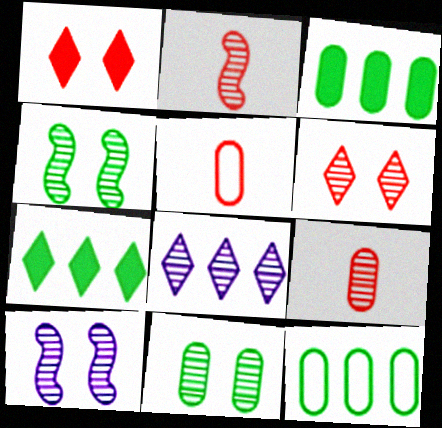[[2, 8, 11], 
[4, 8, 9], 
[5, 7, 10], 
[6, 10, 11]]